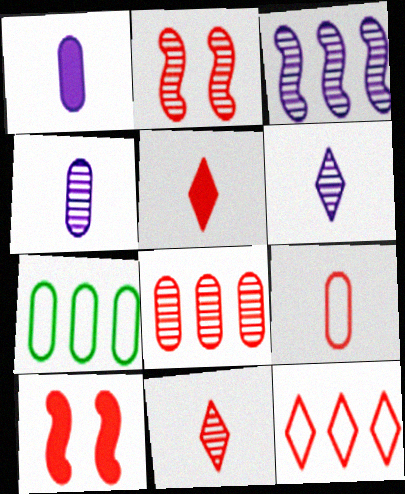[[2, 8, 11], 
[6, 7, 10]]